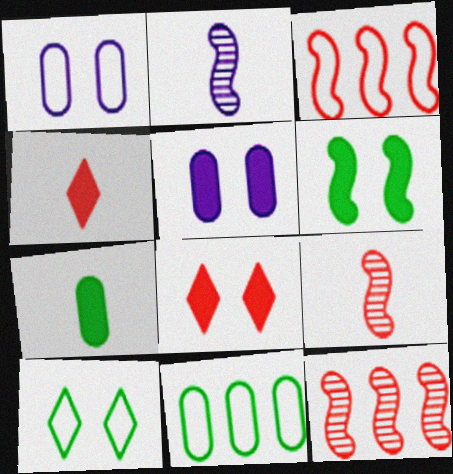[[2, 3, 6], 
[2, 8, 11], 
[5, 6, 8]]